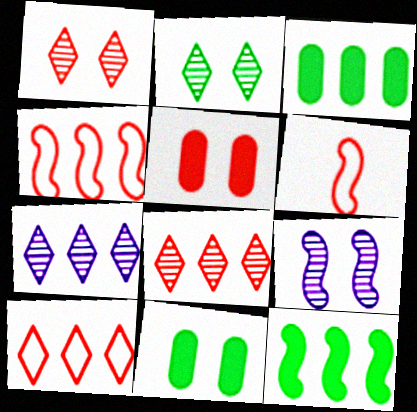[[3, 4, 7], 
[5, 6, 8], 
[6, 7, 11], 
[6, 9, 12]]